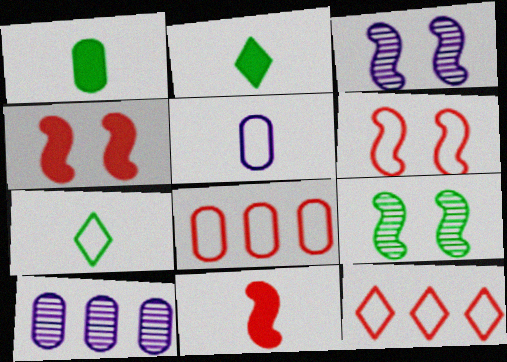[[1, 3, 12], 
[2, 3, 8], 
[2, 6, 10], 
[4, 7, 10]]